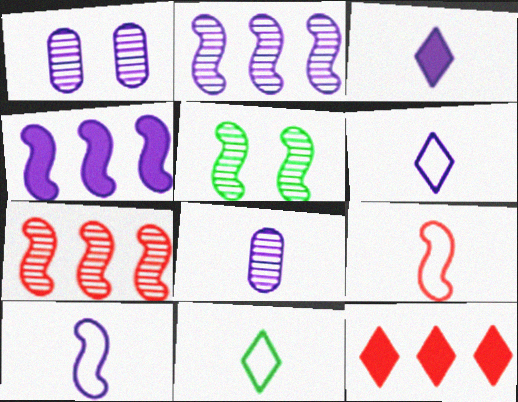[[1, 4, 6], 
[3, 8, 10], 
[4, 5, 9]]